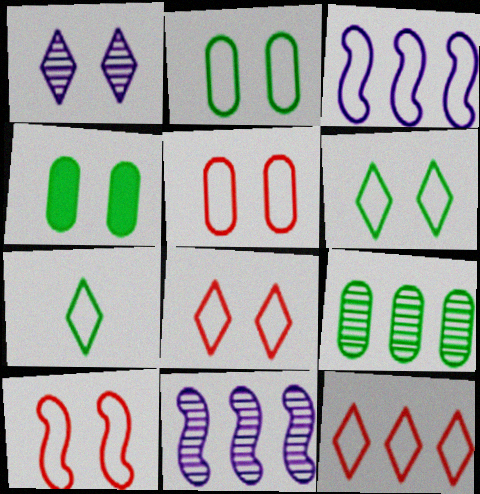[[1, 4, 10], 
[3, 5, 7], 
[5, 8, 10]]